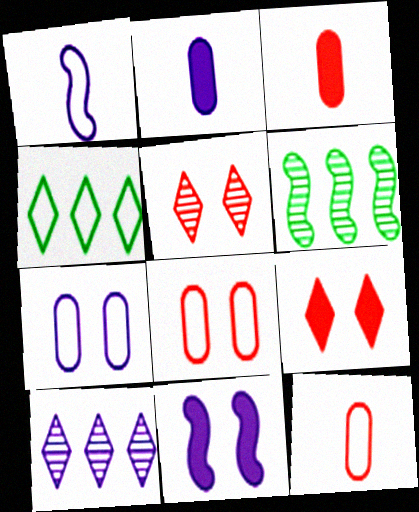[[1, 4, 8]]